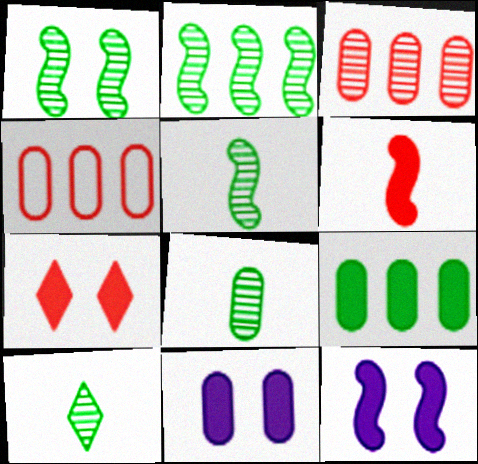[[1, 2, 5], 
[4, 8, 11], 
[4, 10, 12], 
[5, 8, 10]]